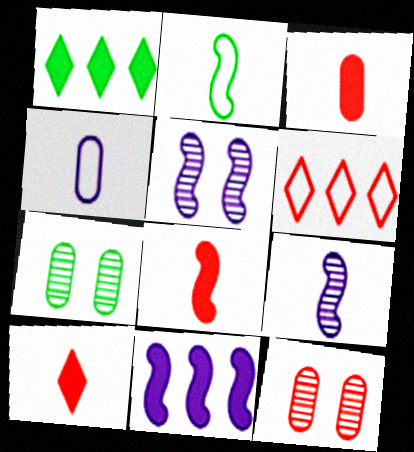[[1, 2, 7], 
[2, 8, 9], 
[3, 8, 10], 
[6, 8, 12]]